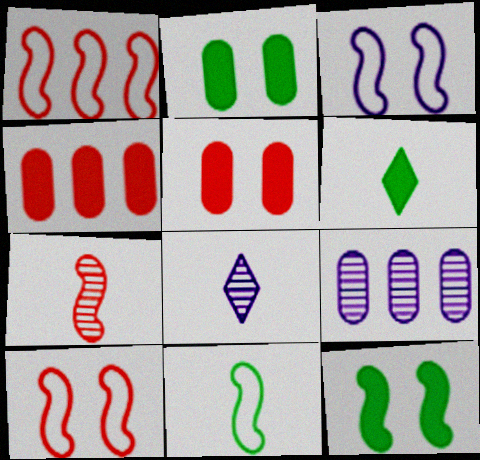[[1, 2, 8], 
[1, 3, 11], 
[6, 9, 10]]